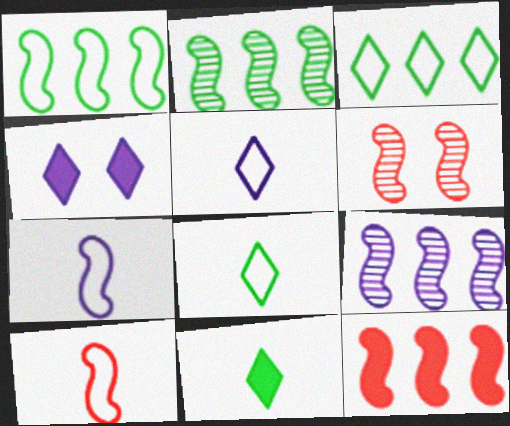[[1, 9, 12], 
[6, 10, 12]]